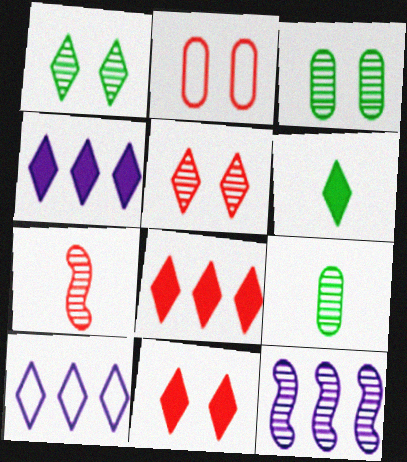[[2, 6, 12], 
[2, 7, 8], 
[4, 6, 11], 
[5, 6, 10], 
[5, 9, 12]]